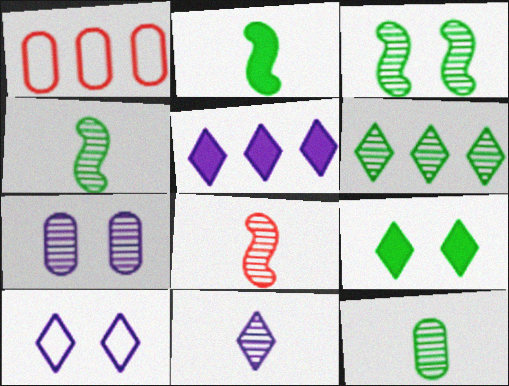[[3, 6, 12], 
[5, 10, 11], 
[6, 7, 8], 
[8, 11, 12]]